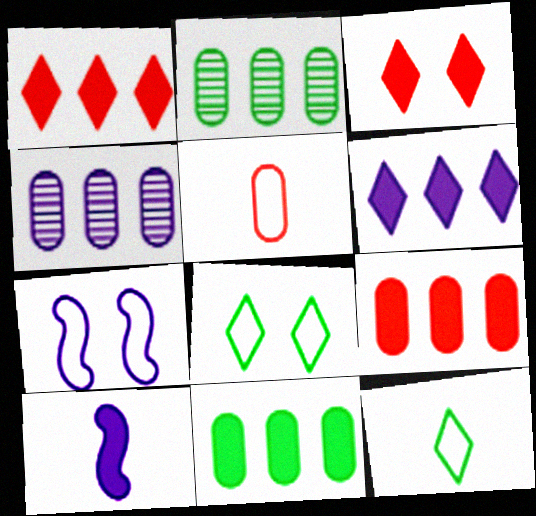[[3, 10, 11]]